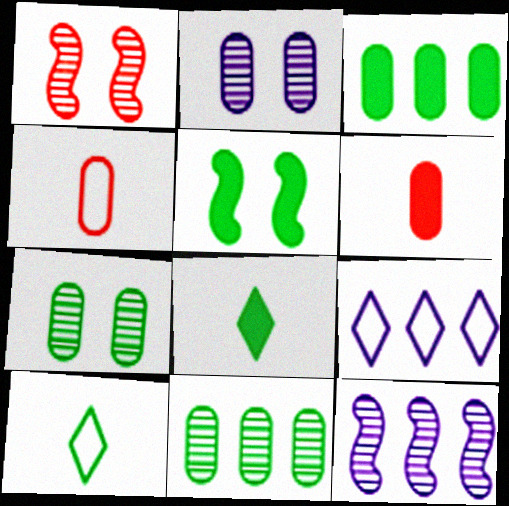[[2, 3, 4], 
[3, 5, 8], 
[5, 10, 11]]